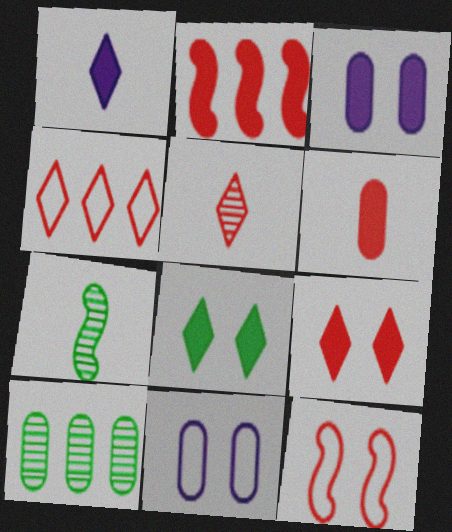[[1, 10, 12], 
[2, 6, 9], 
[3, 4, 7], 
[4, 5, 9], 
[6, 10, 11]]